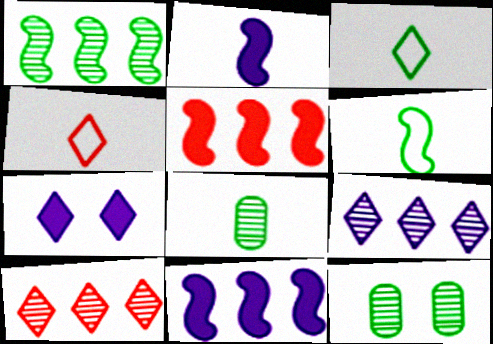[[2, 4, 8], 
[3, 7, 10], 
[4, 11, 12]]